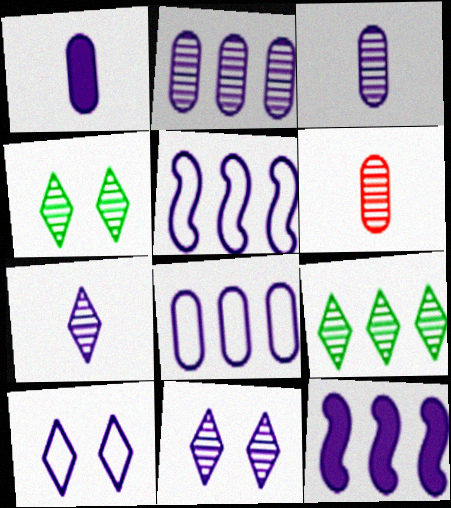[[1, 5, 11], 
[3, 10, 12]]